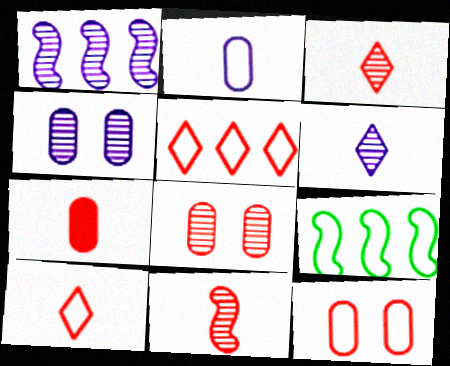[[1, 4, 6], 
[7, 10, 11]]